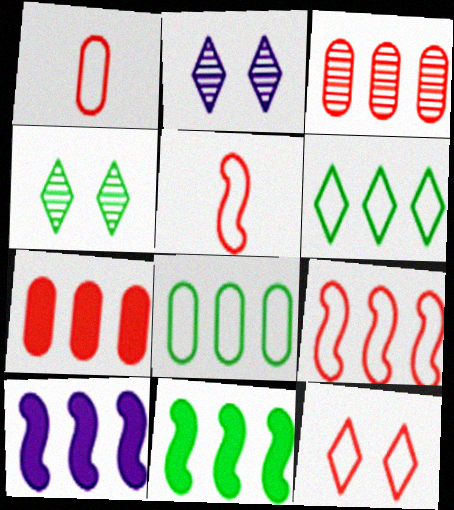[[1, 2, 11], 
[1, 4, 10], 
[1, 9, 12], 
[3, 6, 10]]